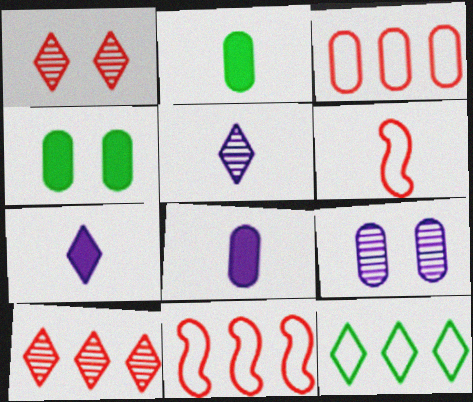[[1, 7, 12], 
[2, 3, 9], 
[2, 5, 6], 
[4, 5, 11]]